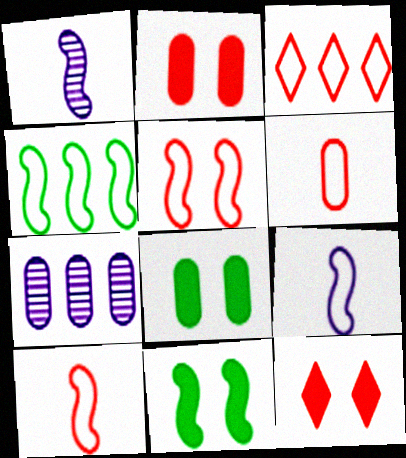[[1, 3, 8], 
[3, 5, 6], 
[4, 5, 9], 
[6, 7, 8]]